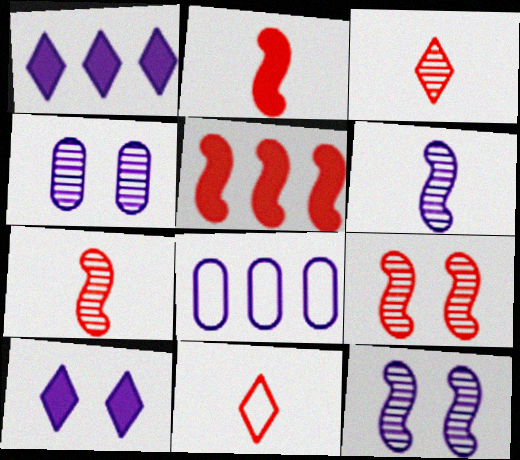[[6, 8, 10]]